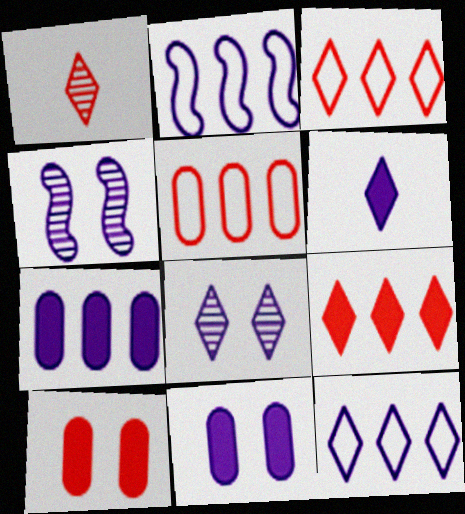[[6, 8, 12]]